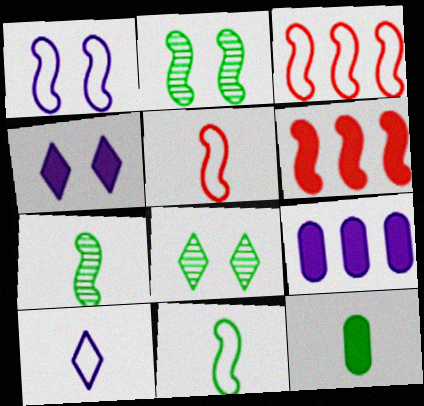[[1, 3, 11], 
[1, 6, 7], 
[4, 6, 12], 
[5, 8, 9]]